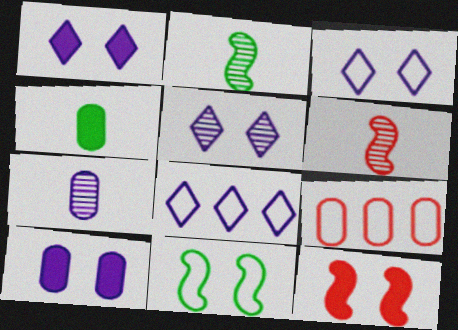[[1, 2, 9], 
[1, 3, 5]]